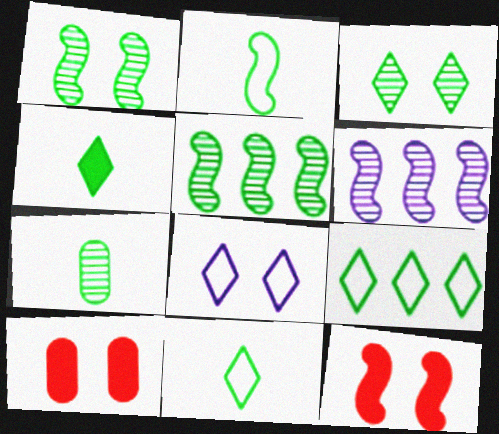[[1, 8, 10], 
[2, 4, 7], 
[2, 6, 12], 
[3, 4, 9], 
[3, 5, 7], 
[6, 10, 11]]